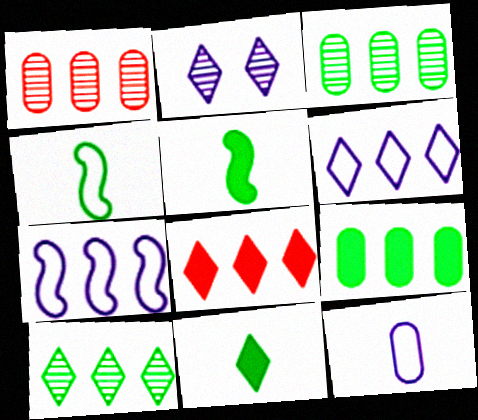[[3, 7, 8], 
[6, 8, 10]]